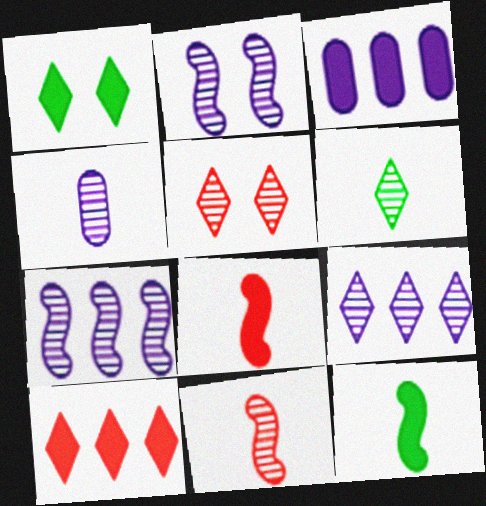[[1, 3, 8], 
[2, 4, 9], 
[4, 6, 11], 
[5, 6, 9]]